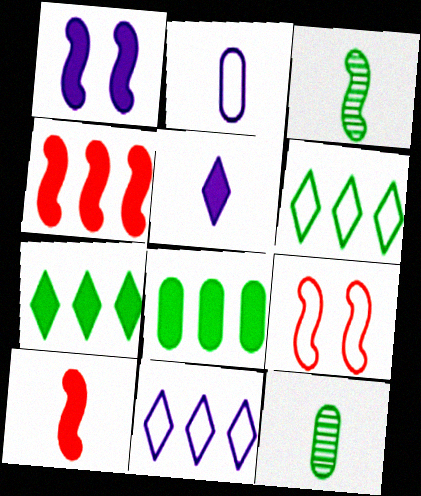[[2, 6, 9]]